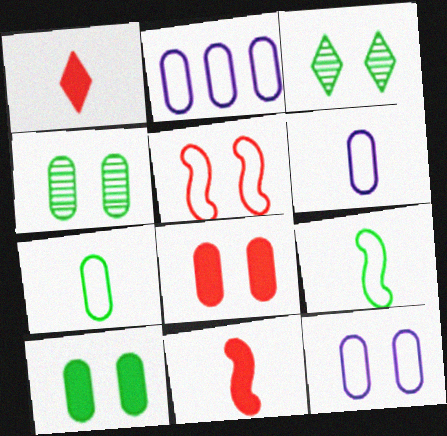[[2, 3, 11], 
[2, 6, 12], 
[4, 8, 12]]